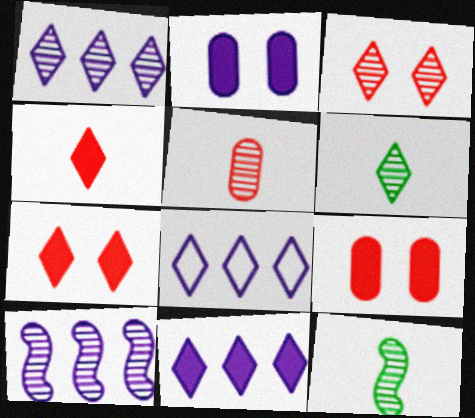[[1, 3, 6], 
[1, 8, 11], 
[6, 7, 8], 
[8, 9, 12]]